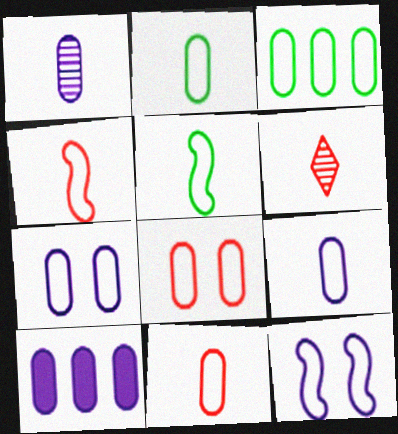[[1, 7, 10], 
[2, 9, 11], 
[3, 7, 11], 
[3, 8, 9]]